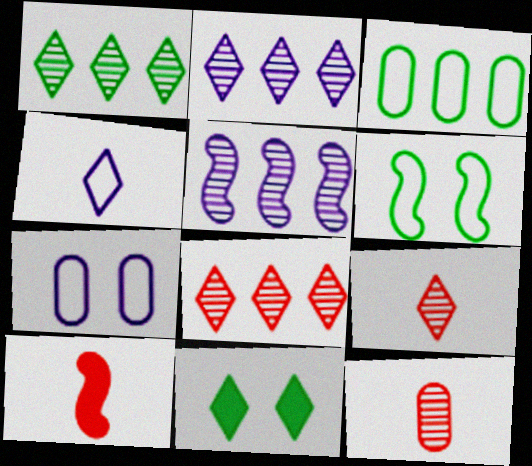[[1, 2, 8], 
[1, 7, 10], 
[4, 8, 11], 
[5, 6, 10]]